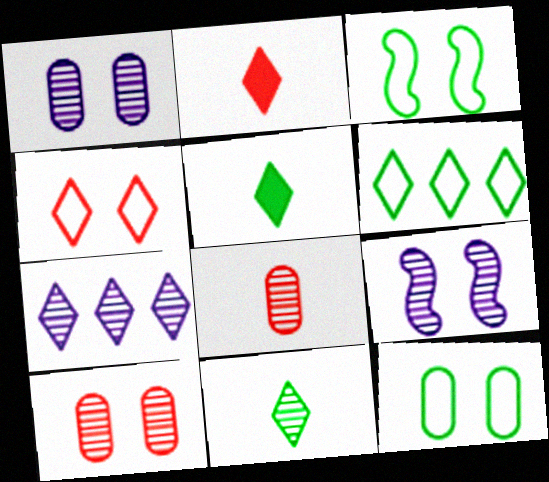[[4, 5, 7]]